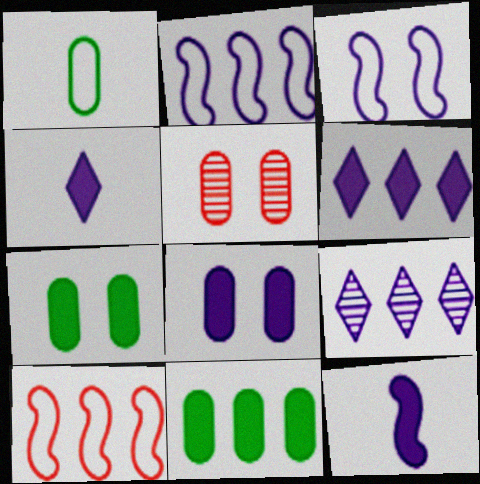[[6, 8, 12], 
[9, 10, 11]]